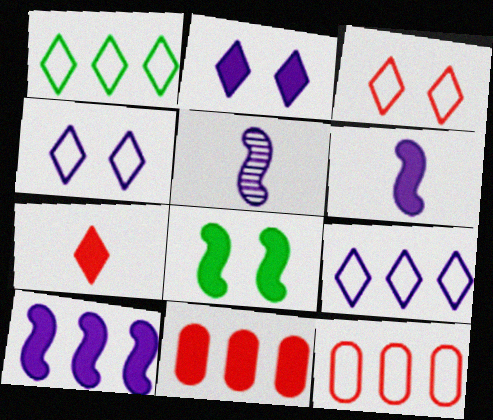[]